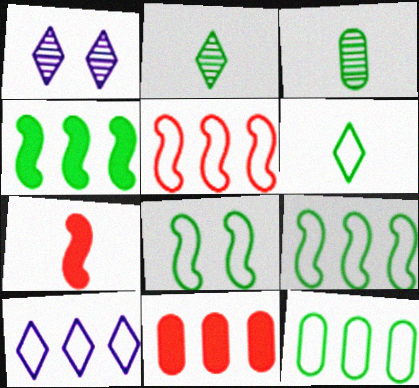[[1, 7, 12], 
[5, 10, 12], 
[6, 8, 12]]